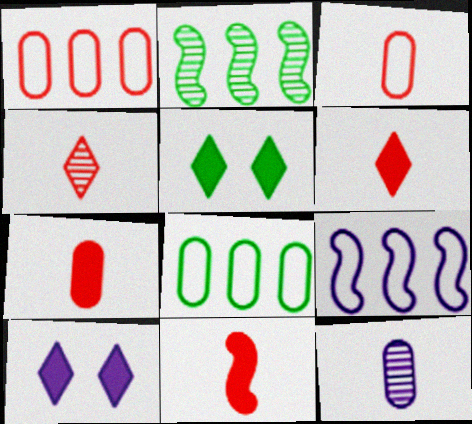[[2, 3, 10], 
[3, 4, 11], 
[6, 7, 11], 
[9, 10, 12]]